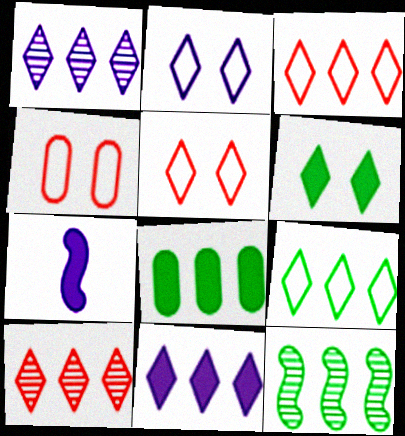[[8, 9, 12], 
[9, 10, 11]]